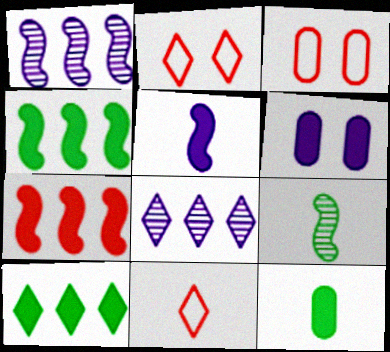[[1, 2, 12]]